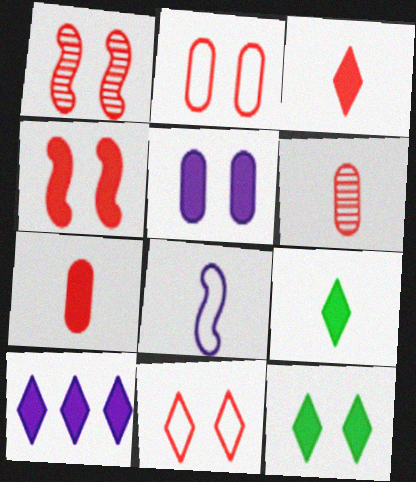[[3, 10, 12], 
[4, 5, 12], 
[6, 8, 9]]